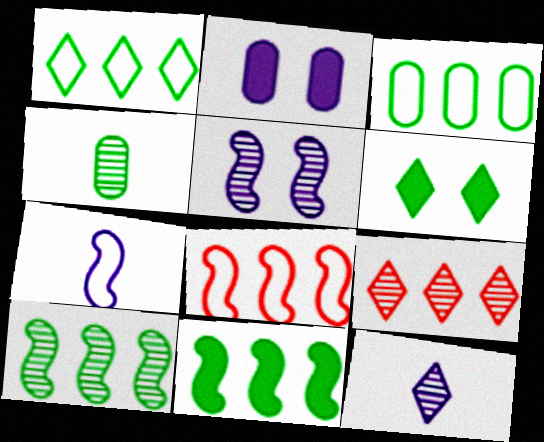[[4, 5, 9]]